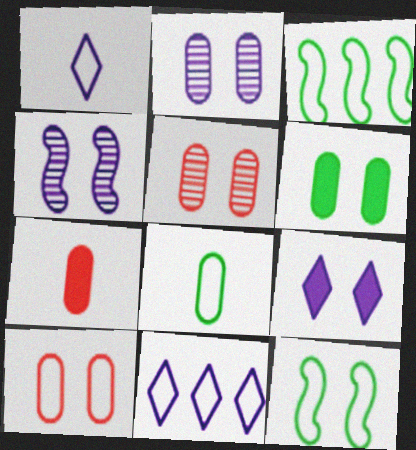[[1, 3, 10], 
[2, 6, 10], 
[5, 9, 12]]